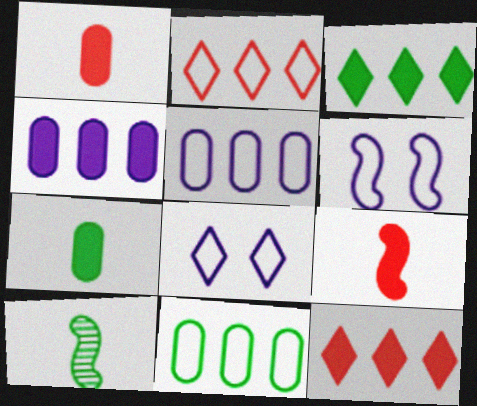[]